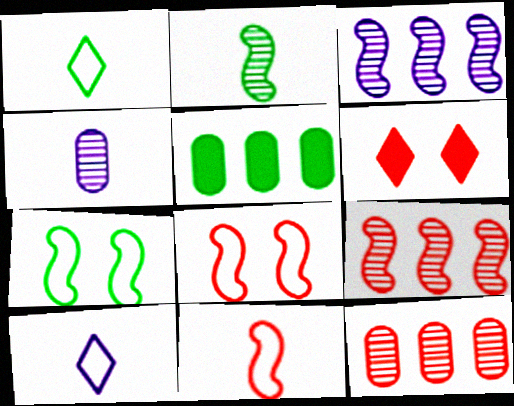[[6, 11, 12]]